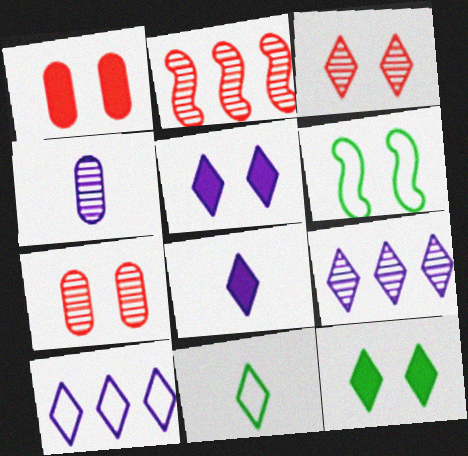[[5, 6, 7]]